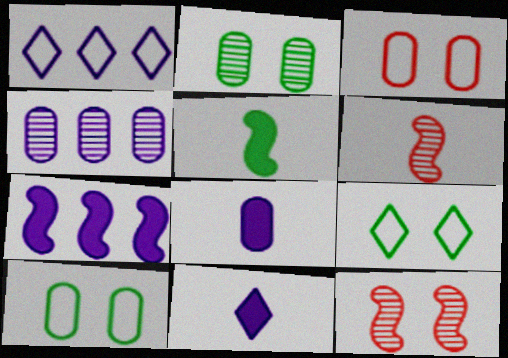[[1, 4, 7]]